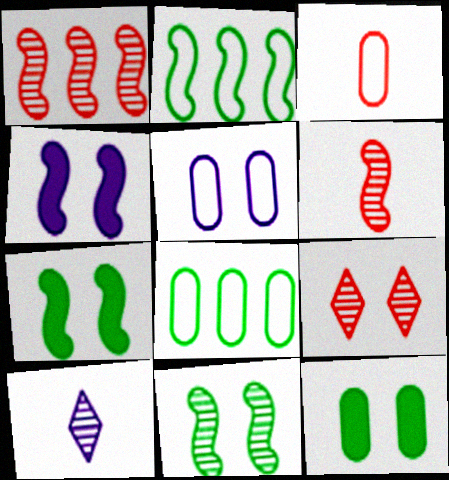[[2, 4, 6], 
[3, 5, 8], 
[5, 7, 9]]